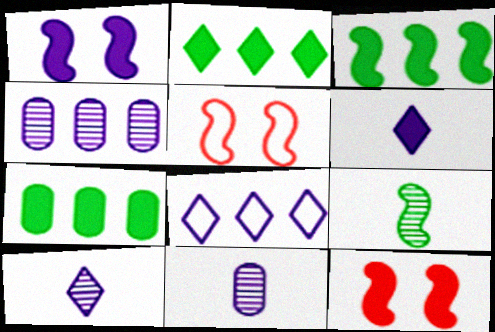[[1, 8, 11], 
[2, 3, 7], 
[2, 5, 11], 
[5, 7, 10], 
[6, 7, 12]]